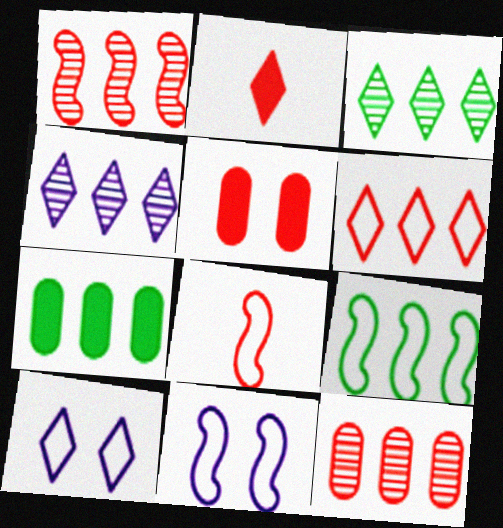[[2, 3, 10], 
[3, 7, 9], 
[8, 9, 11]]